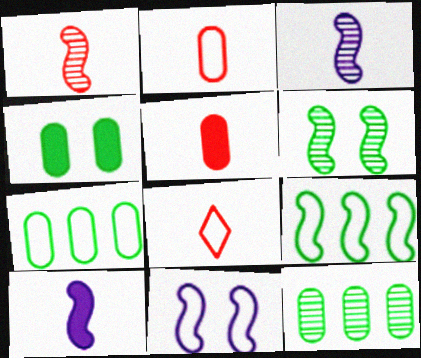[[1, 5, 8], 
[7, 8, 11]]